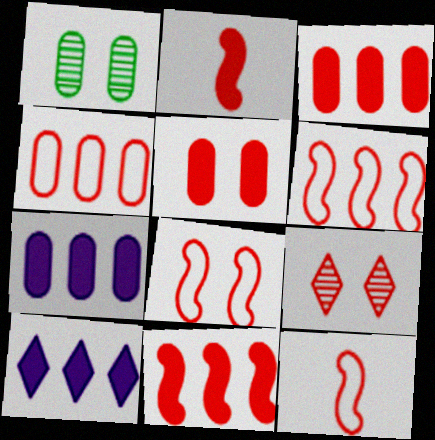[[1, 10, 12], 
[2, 4, 9], 
[3, 9, 12], 
[5, 8, 9], 
[6, 8, 12]]